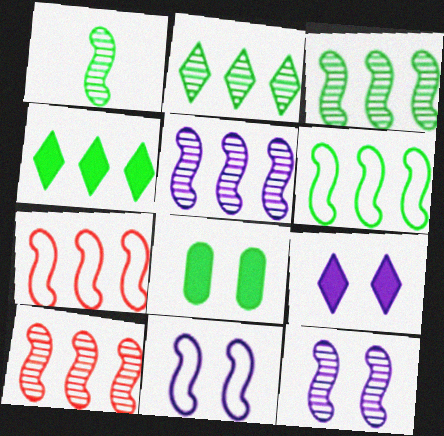[[1, 10, 12], 
[3, 5, 10]]